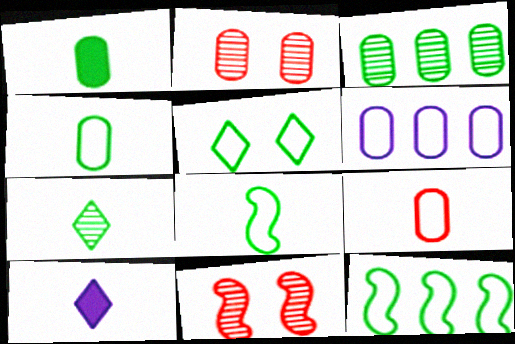[[1, 2, 6], 
[1, 7, 8], 
[2, 10, 12], 
[4, 5, 12]]